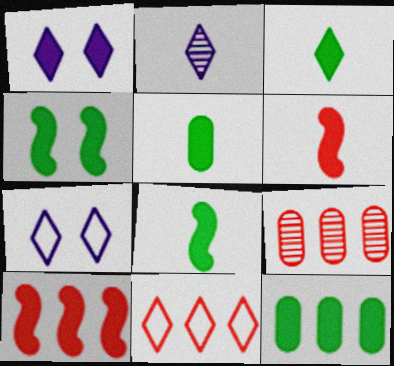[[1, 5, 10], 
[1, 6, 12], 
[3, 4, 12], 
[3, 5, 8], 
[7, 8, 9], 
[9, 10, 11]]